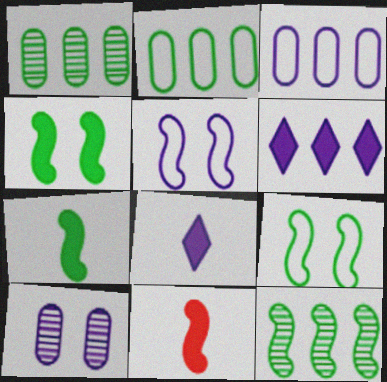[[5, 11, 12], 
[7, 9, 12]]